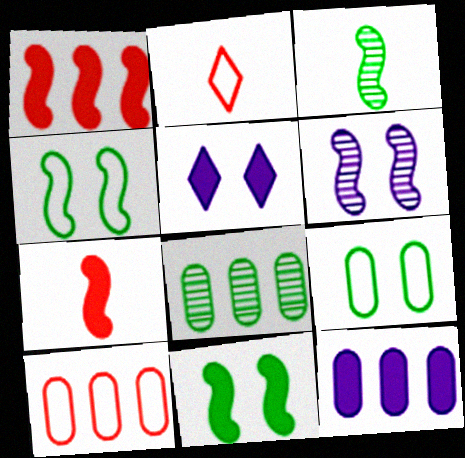[[3, 5, 10], 
[8, 10, 12]]